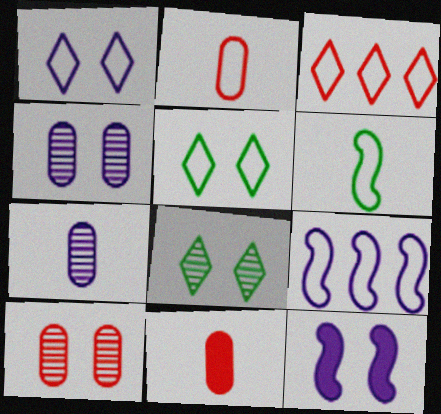[[1, 4, 12], 
[2, 5, 9], 
[5, 10, 12], 
[8, 9, 11]]